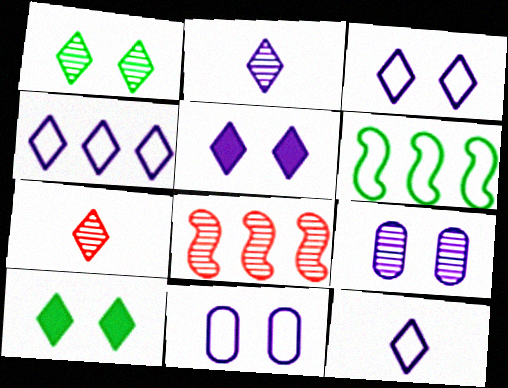[[2, 4, 5], 
[3, 4, 12], 
[4, 7, 10]]